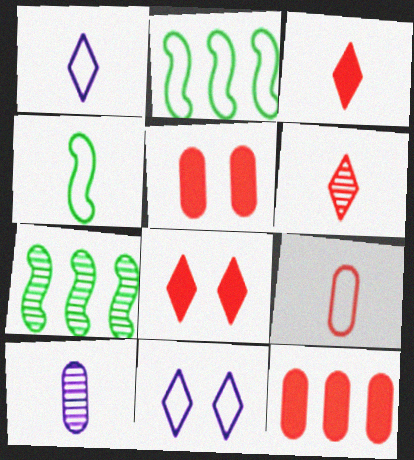[[1, 4, 9], 
[1, 5, 7], 
[2, 8, 10], 
[2, 9, 11], 
[3, 4, 10]]